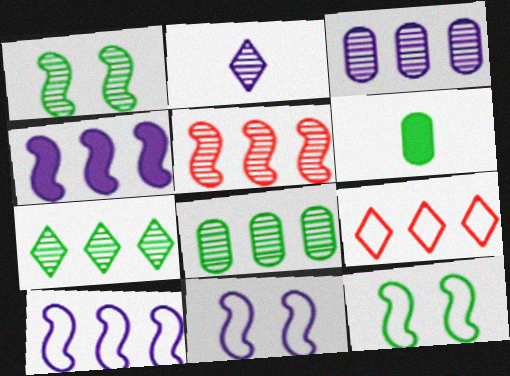[[3, 5, 7], 
[4, 8, 9], 
[6, 7, 12]]